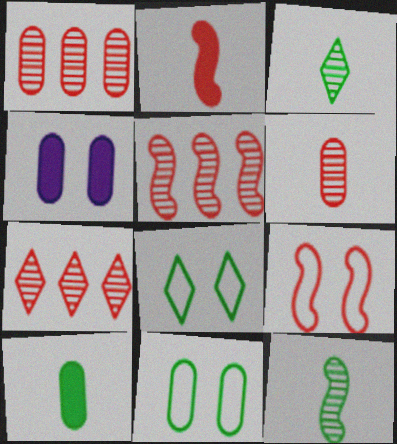[[1, 5, 7], 
[2, 5, 9]]